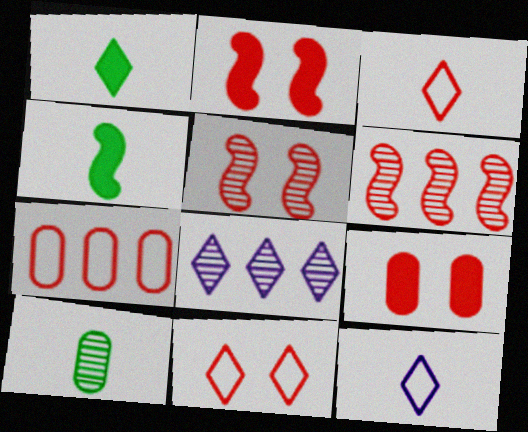[[1, 8, 11], 
[3, 6, 9], 
[5, 8, 10], 
[5, 9, 11]]